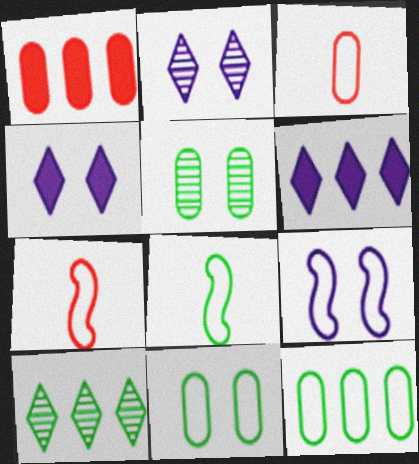[[1, 2, 8], 
[5, 6, 7]]